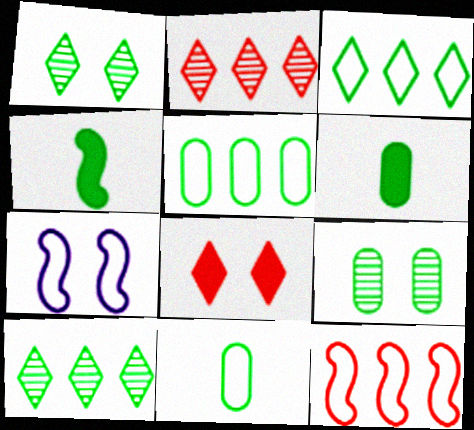[[1, 4, 5], 
[2, 6, 7], 
[3, 4, 9], 
[5, 6, 9], 
[7, 8, 9]]